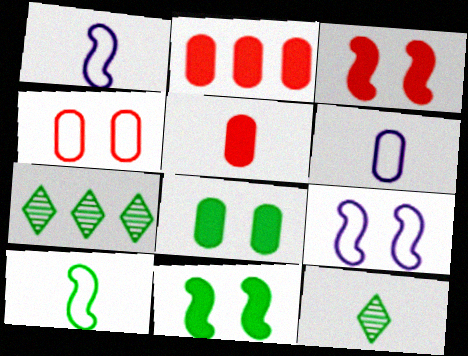[[1, 5, 12], 
[2, 9, 12], 
[3, 6, 7], 
[5, 7, 9], 
[7, 8, 10]]